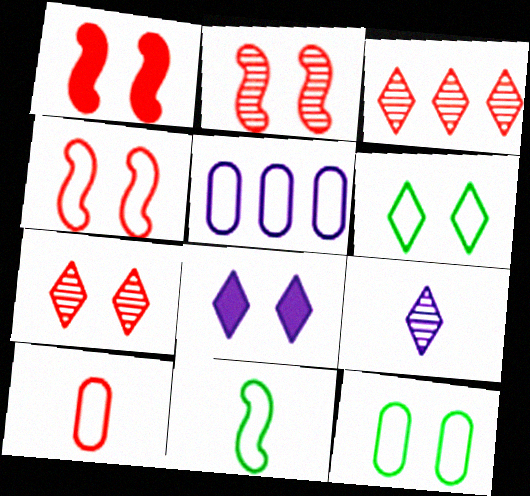[[1, 2, 4], 
[1, 3, 10], 
[2, 8, 12], 
[5, 10, 12], 
[6, 7, 8]]